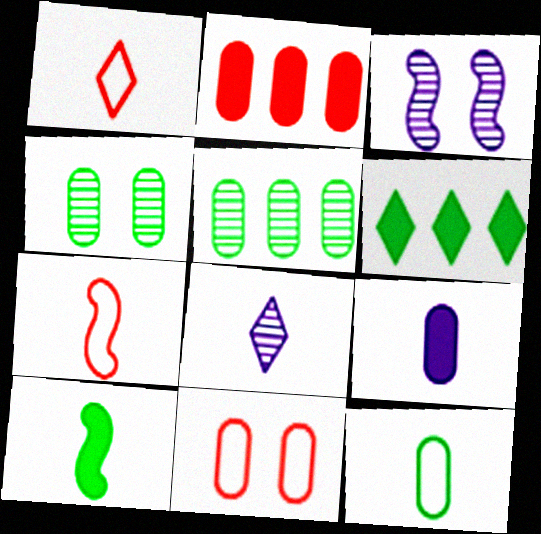[[5, 9, 11]]